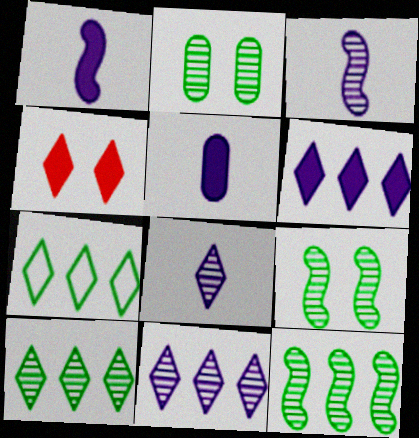[[4, 7, 8]]